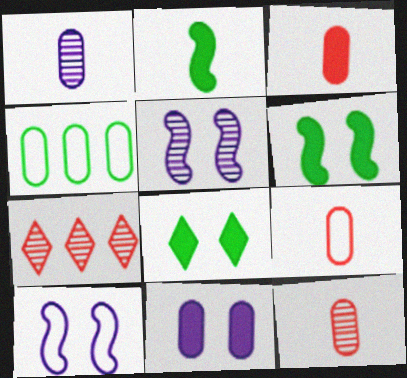[[3, 9, 12], 
[4, 11, 12]]